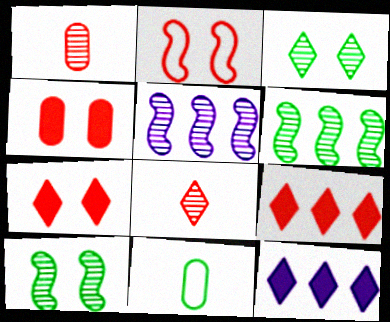[[1, 2, 9], 
[1, 3, 5], 
[5, 7, 11]]